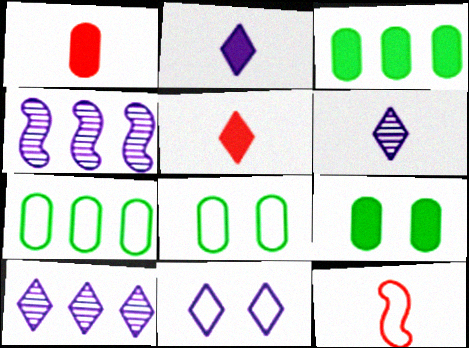[[2, 10, 11], 
[4, 5, 8], 
[7, 11, 12], 
[9, 10, 12]]